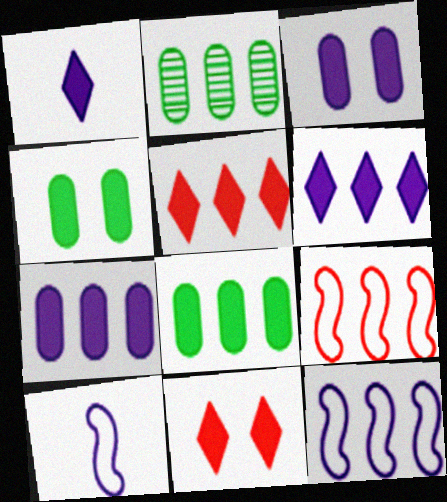[[2, 5, 12], 
[2, 6, 9], 
[2, 10, 11]]